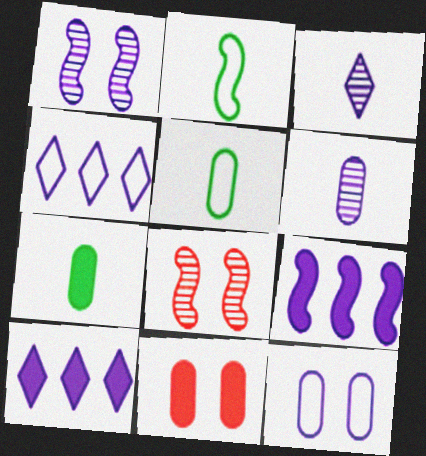[[2, 8, 9], 
[3, 9, 12], 
[4, 7, 8], 
[5, 8, 10]]